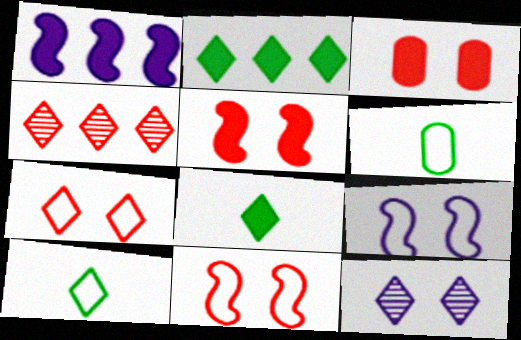[[1, 3, 8]]